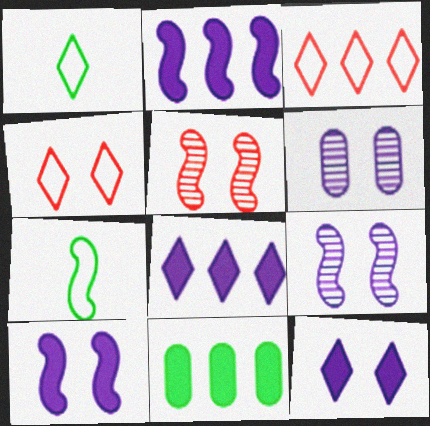[[2, 5, 7]]